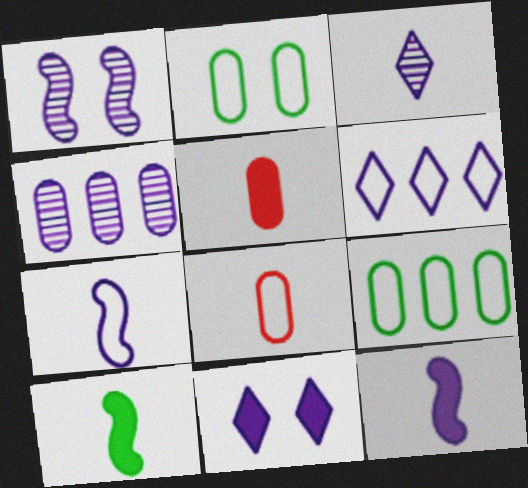[[1, 3, 4], 
[2, 4, 5], 
[3, 6, 11], 
[3, 8, 10], 
[4, 7, 11]]